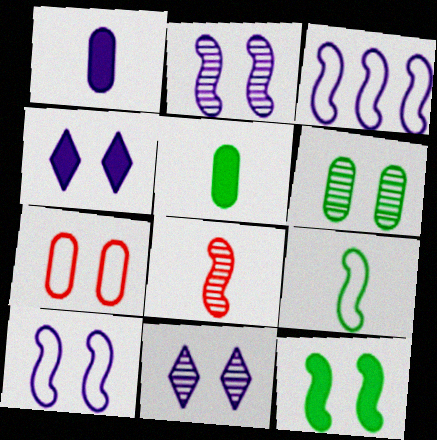[[1, 3, 11], 
[3, 8, 12], 
[7, 11, 12]]